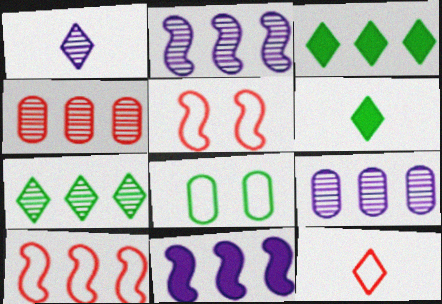[[1, 6, 12], 
[2, 4, 7], 
[3, 9, 10], 
[5, 6, 9]]